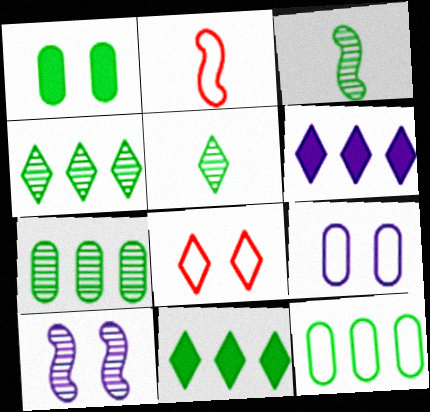[[1, 8, 10], 
[5, 6, 8]]